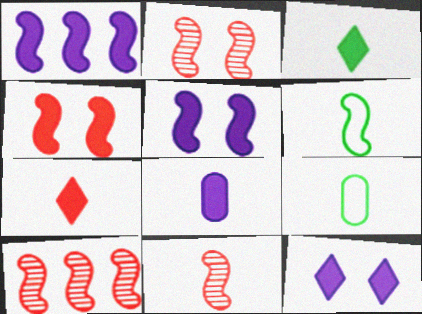[[1, 2, 6], 
[1, 8, 12], 
[2, 10, 11], 
[5, 6, 10], 
[9, 10, 12]]